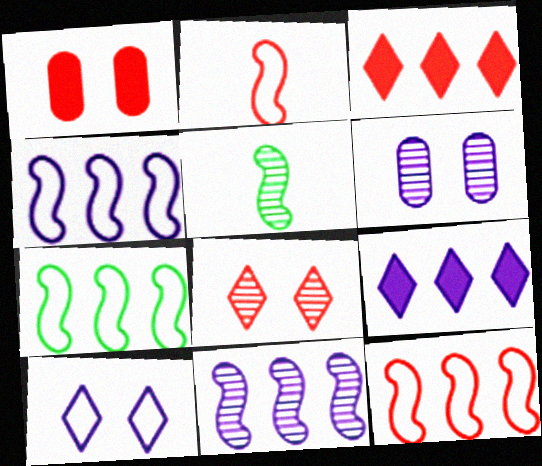[[4, 7, 12]]